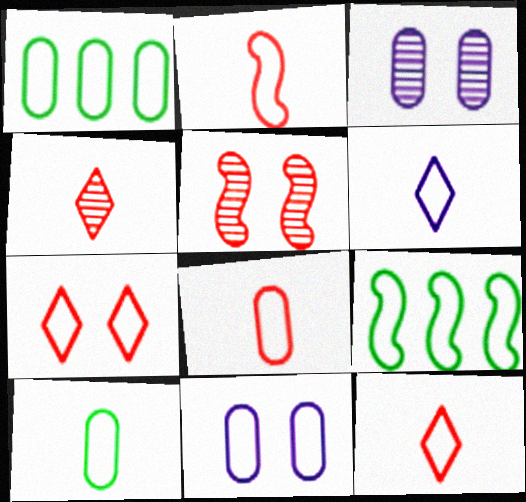[[1, 8, 11], 
[2, 6, 10], 
[2, 8, 12], 
[9, 11, 12]]